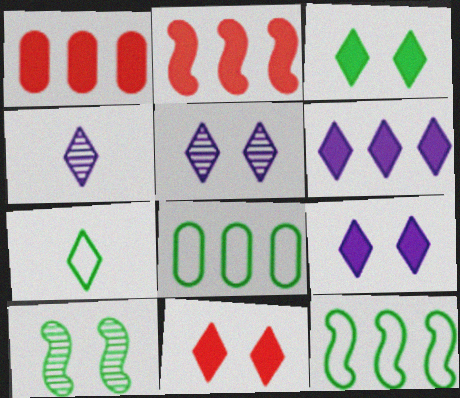[[3, 9, 11]]